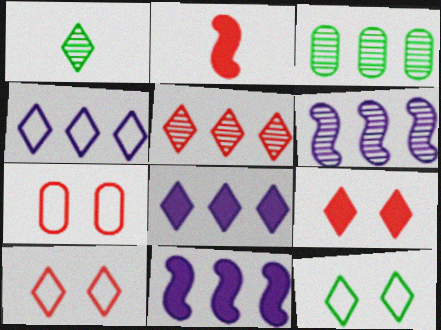[[1, 4, 9], 
[1, 7, 11], 
[1, 8, 10], 
[2, 5, 7], 
[3, 5, 6]]